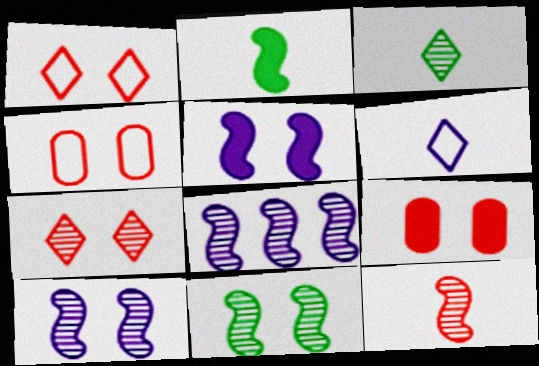[[8, 11, 12]]